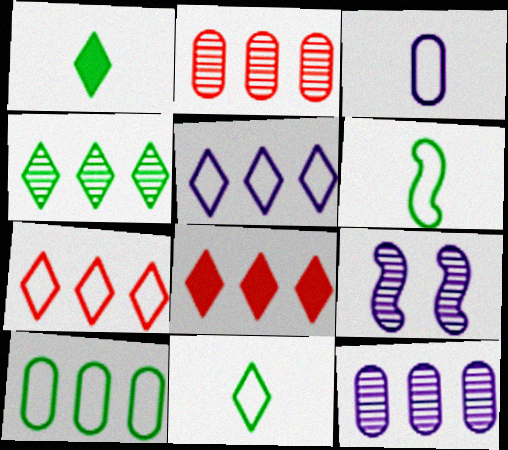[[4, 5, 8]]